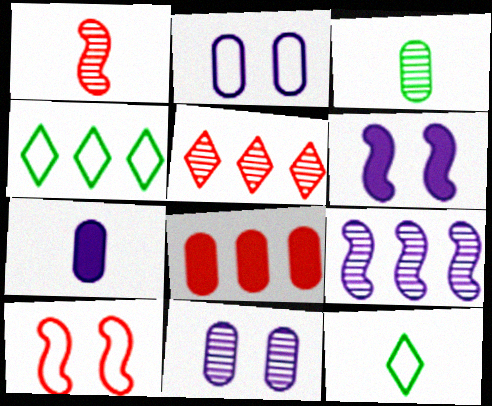[[1, 7, 12], 
[2, 3, 8], 
[4, 8, 9]]